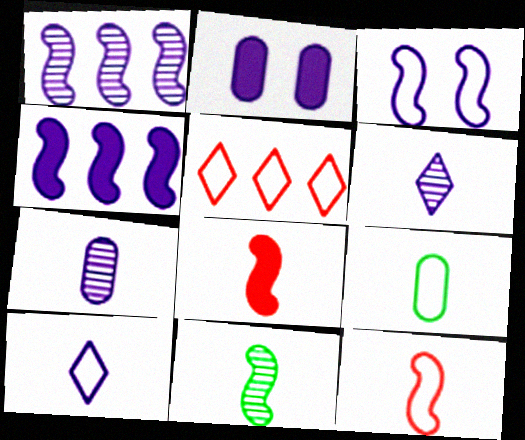[[1, 2, 10], 
[2, 5, 11], 
[3, 5, 9], 
[6, 8, 9], 
[9, 10, 12]]